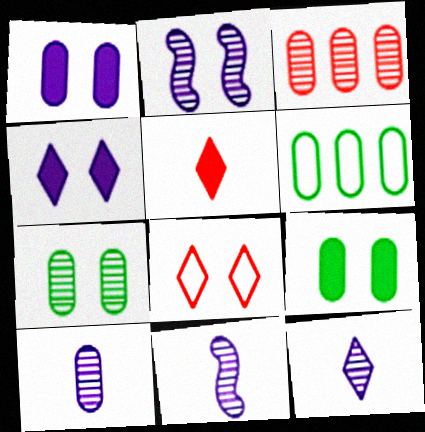[[2, 5, 6], 
[2, 8, 9], 
[3, 7, 10], 
[10, 11, 12]]